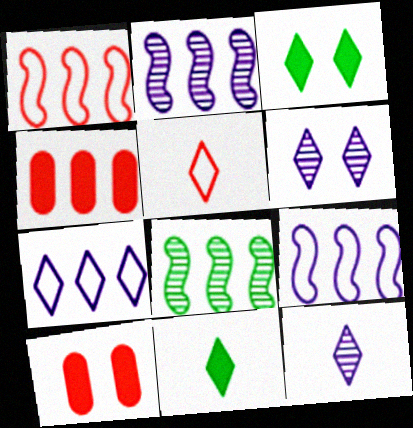[[4, 7, 8], 
[5, 11, 12]]